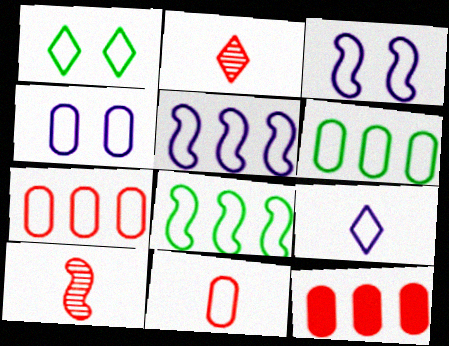[[1, 5, 11], 
[4, 5, 9], 
[4, 6, 11]]